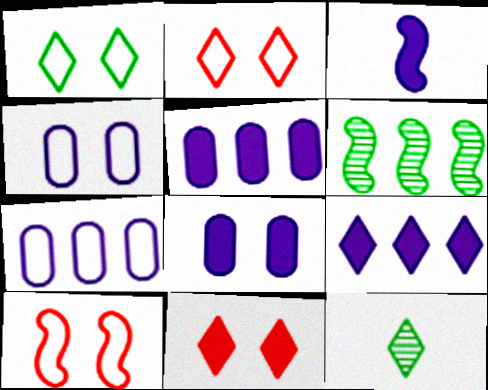[[1, 4, 10], 
[2, 9, 12], 
[3, 6, 10], 
[3, 8, 9], 
[5, 10, 12]]